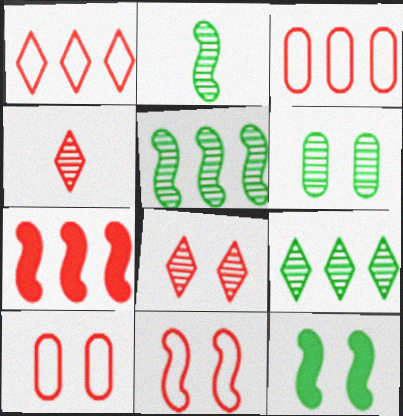[[2, 6, 9], 
[4, 7, 10]]